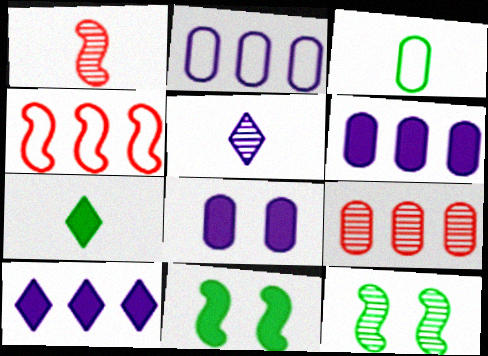[[3, 8, 9], 
[5, 9, 12]]